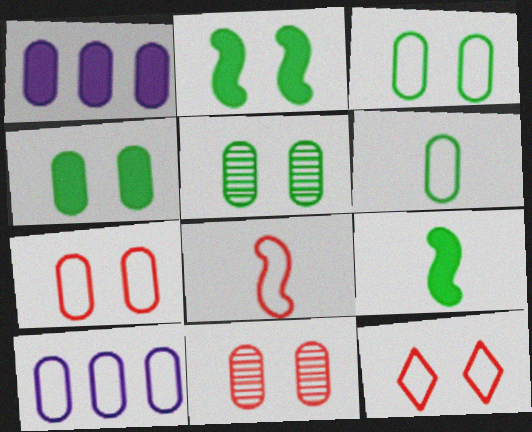[[1, 6, 11], 
[3, 4, 5], 
[6, 7, 10]]